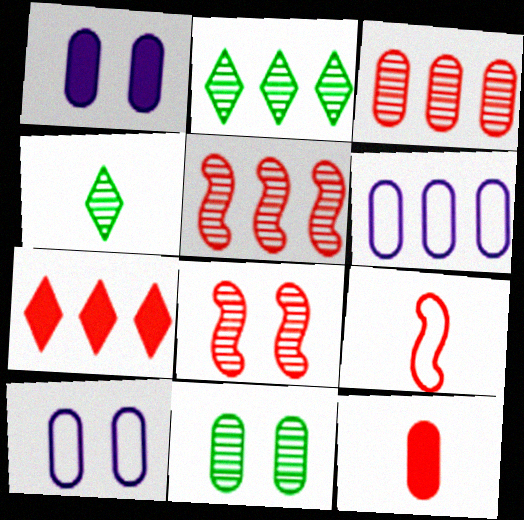[[1, 2, 9], 
[6, 11, 12]]